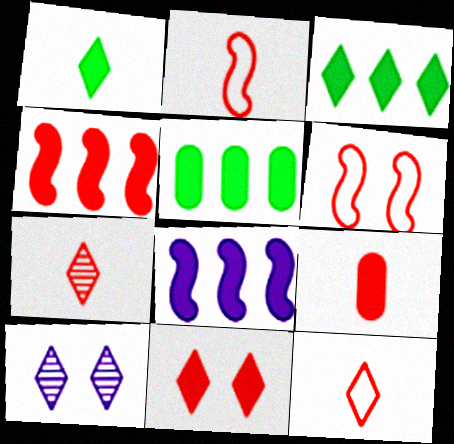[[2, 5, 10], 
[2, 7, 9], 
[3, 10, 12], 
[4, 9, 11]]